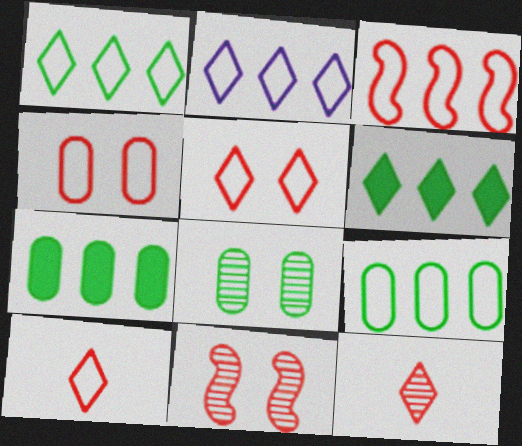[[2, 3, 9], 
[3, 4, 10]]